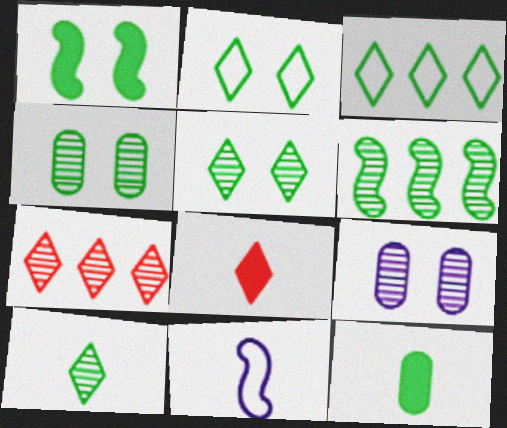[[1, 2, 4], 
[2, 6, 12], 
[4, 6, 10]]